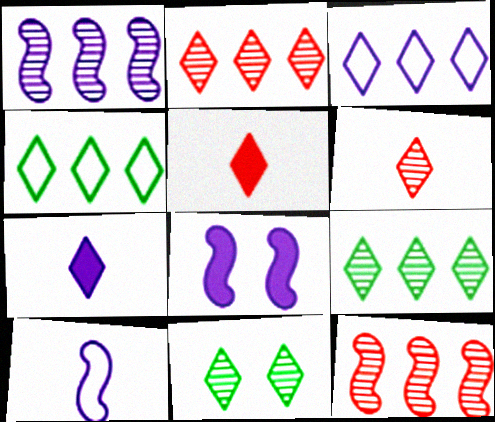[[1, 8, 10], 
[3, 5, 11]]